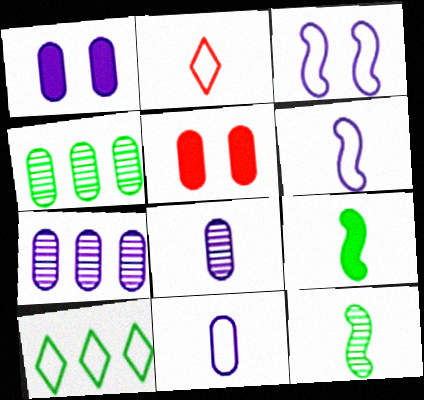[[1, 7, 11], 
[2, 8, 9], 
[4, 5, 11]]